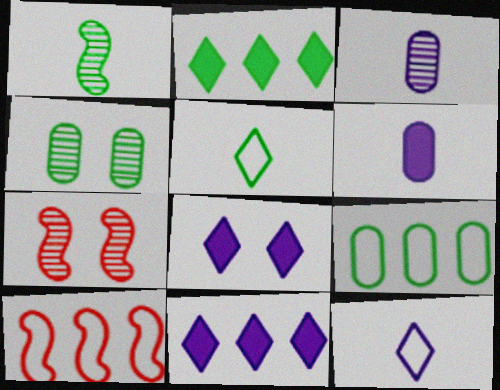[]